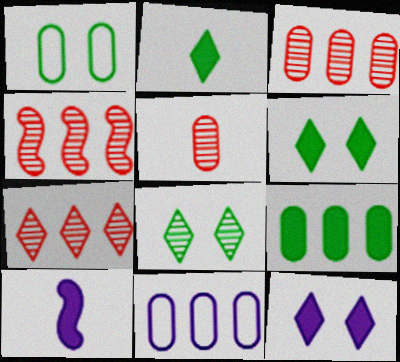[[1, 7, 10], 
[3, 4, 7], 
[3, 9, 11]]